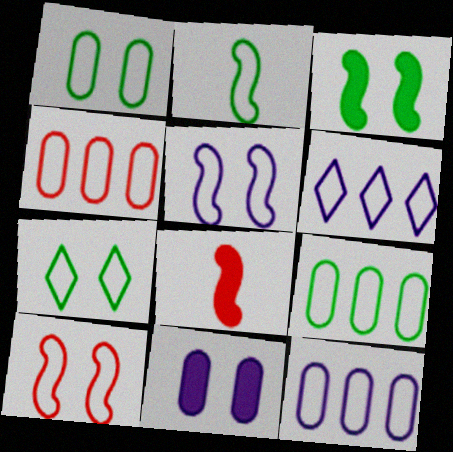[[2, 7, 9], 
[4, 9, 12]]